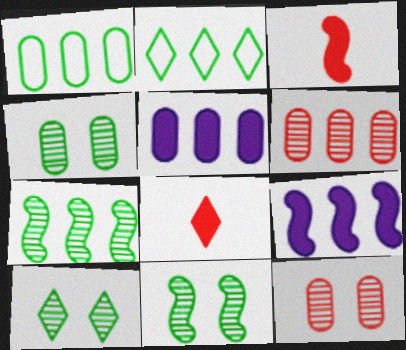[[1, 5, 6], 
[2, 6, 9], 
[4, 10, 11]]